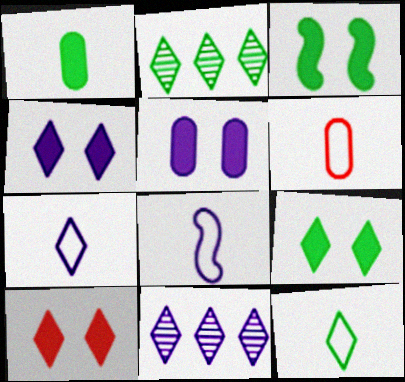[[2, 7, 10], 
[2, 9, 12], 
[3, 5, 10], 
[3, 6, 11], 
[4, 7, 11], 
[4, 9, 10], 
[5, 8, 11], 
[6, 8, 12], 
[10, 11, 12]]